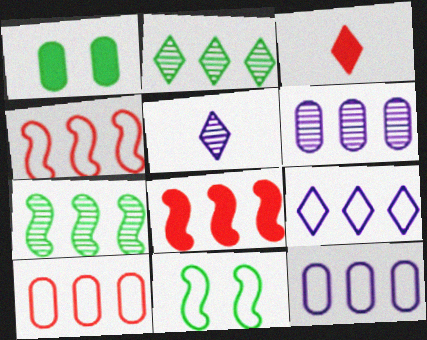[[1, 4, 5], 
[2, 8, 12], 
[3, 6, 11]]